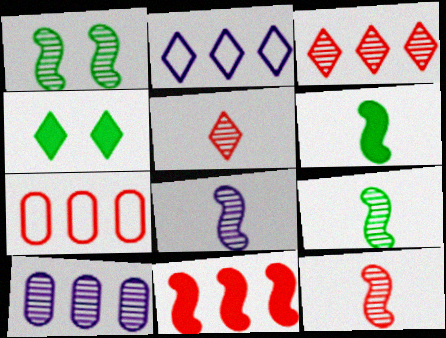[[1, 5, 10], 
[2, 4, 5], 
[3, 7, 11], 
[4, 7, 8], 
[8, 9, 12]]